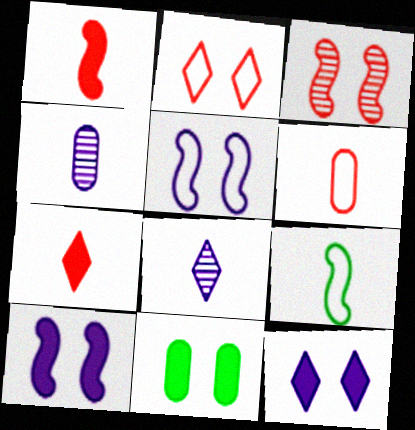[[4, 7, 9]]